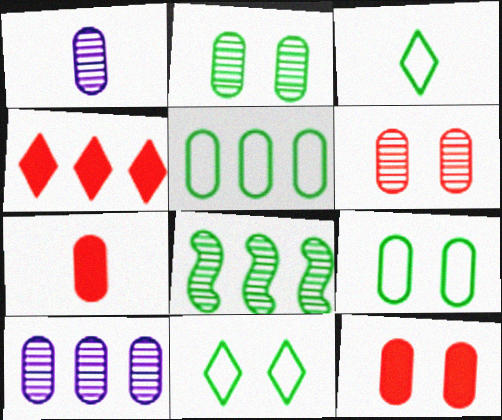[[1, 5, 12], 
[7, 9, 10]]